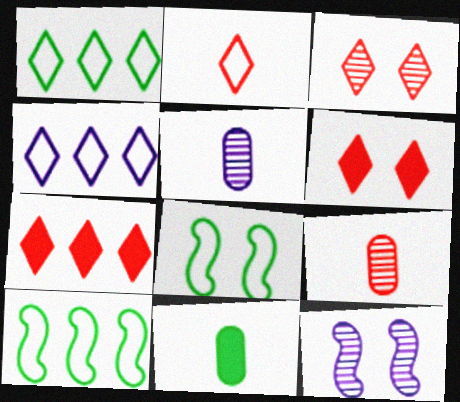[[2, 3, 7], 
[5, 6, 10], 
[5, 7, 8]]